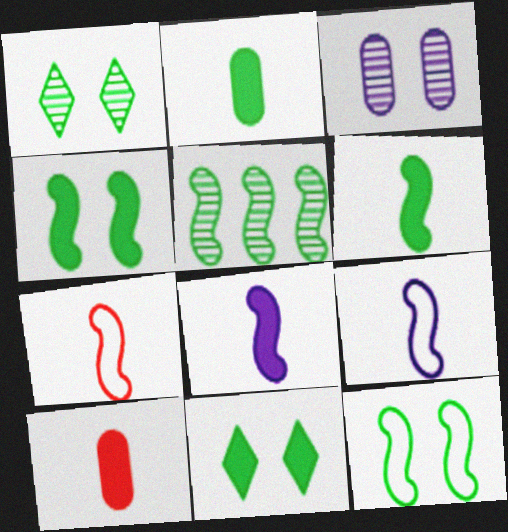[[5, 6, 12]]